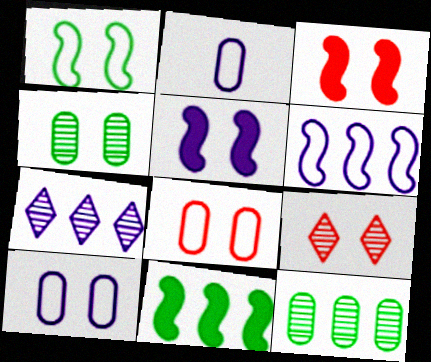[[2, 5, 7], 
[2, 9, 11], 
[3, 8, 9]]